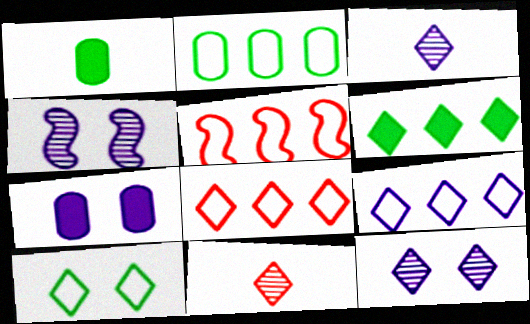[[1, 4, 8], 
[1, 5, 12], 
[2, 5, 9]]